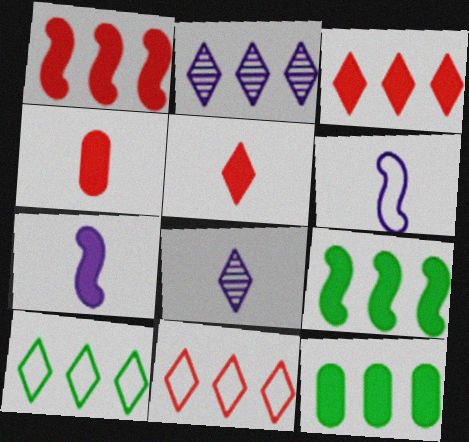[[2, 3, 10]]